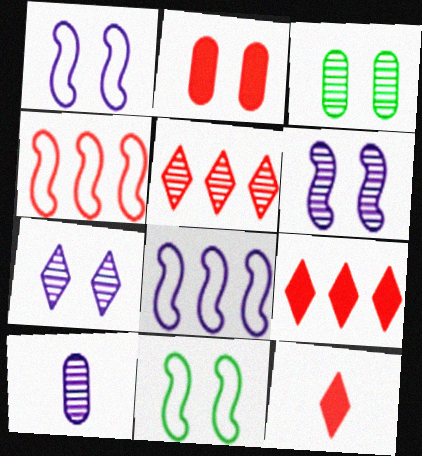[[2, 7, 11], 
[3, 8, 12], 
[9, 10, 11]]